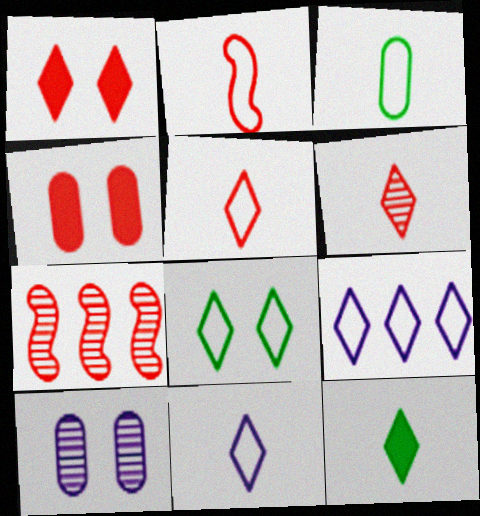[[2, 3, 11], 
[4, 5, 7], 
[5, 8, 9], 
[6, 11, 12]]